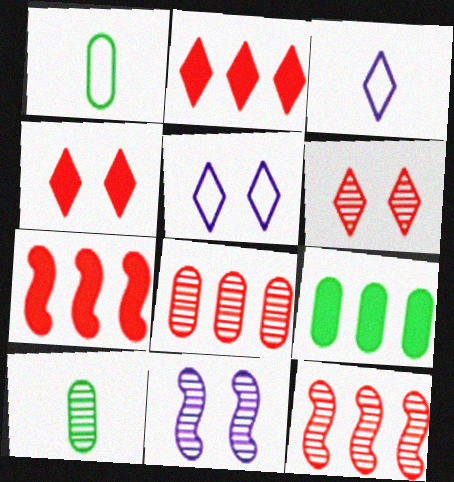[[1, 2, 11], 
[5, 7, 10]]